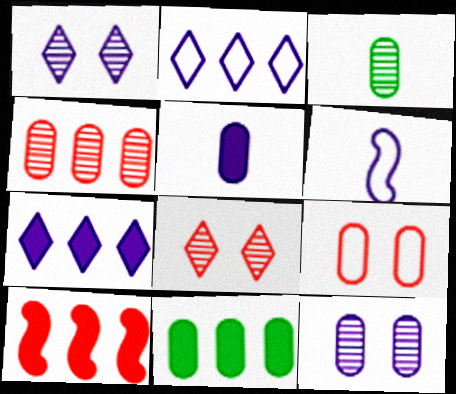[[3, 4, 12], 
[6, 7, 12], 
[6, 8, 11], 
[7, 10, 11]]